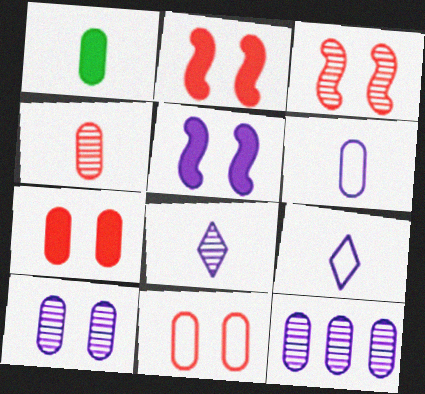[[1, 4, 6], 
[1, 11, 12], 
[5, 9, 12]]